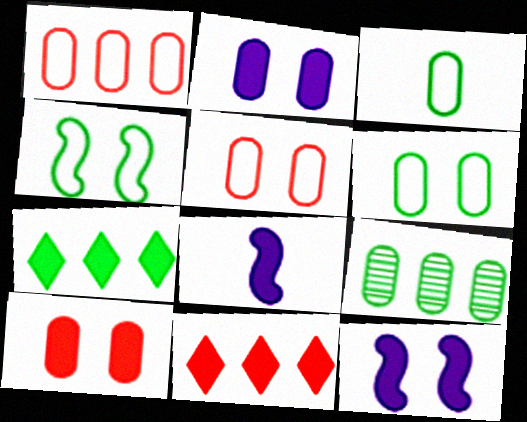[[7, 8, 10]]